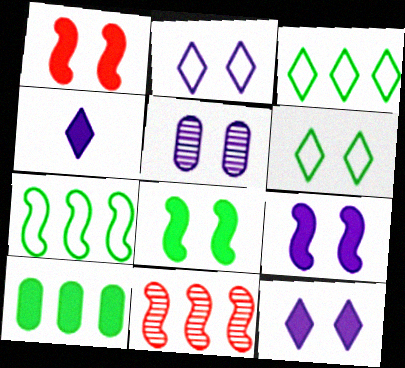[[1, 4, 10], 
[1, 5, 6], 
[1, 8, 9], 
[2, 5, 9]]